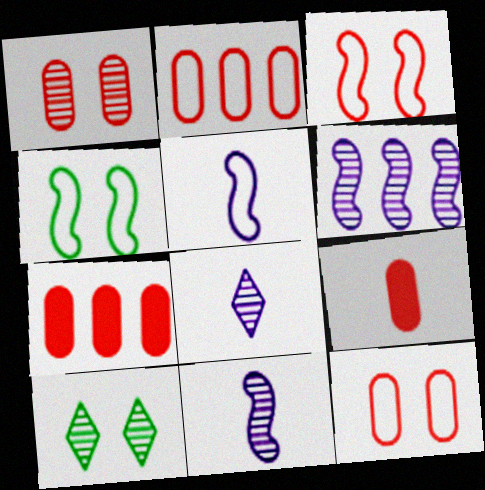[[1, 2, 9], 
[4, 7, 8], 
[5, 7, 10]]